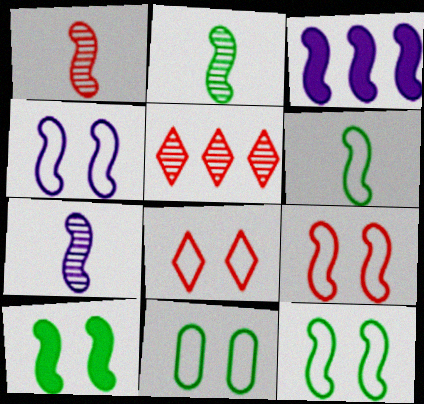[[1, 2, 7], 
[1, 3, 12], 
[2, 3, 9], 
[3, 4, 7], 
[4, 8, 11], 
[4, 9, 12]]